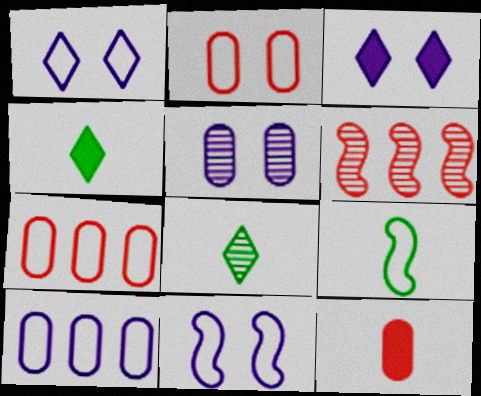[[1, 7, 9], 
[3, 5, 11], 
[5, 6, 8]]